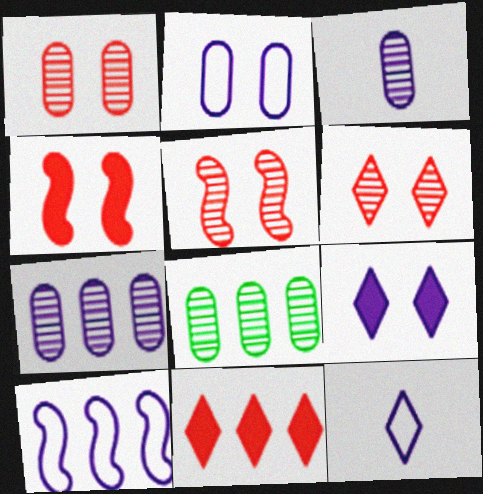[[1, 3, 8], 
[1, 5, 6], 
[2, 10, 12], 
[3, 9, 10], 
[4, 8, 12], 
[8, 10, 11]]